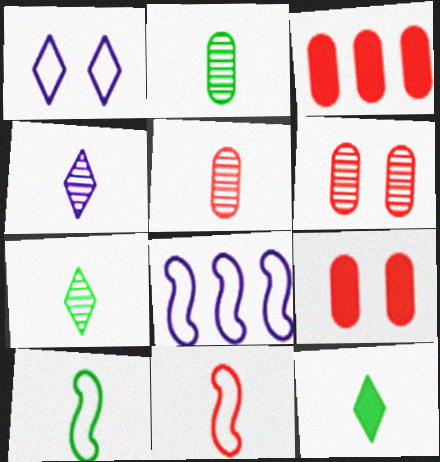[[2, 10, 12], 
[6, 8, 12], 
[7, 8, 9]]